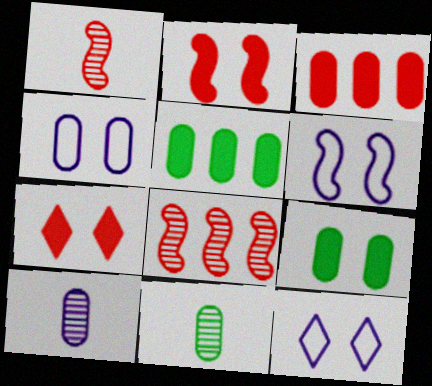[[1, 5, 12], 
[3, 4, 11], 
[4, 6, 12]]